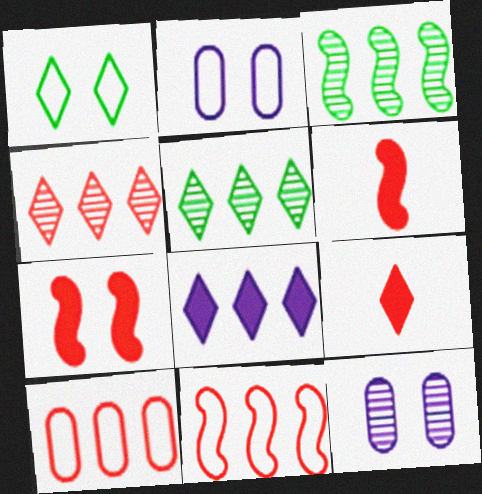[[1, 7, 12], 
[2, 3, 9], 
[2, 5, 6], 
[3, 8, 10]]